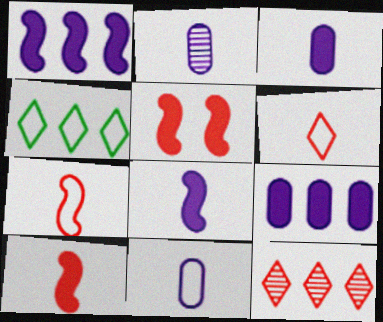[[2, 3, 11], 
[2, 4, 5]]